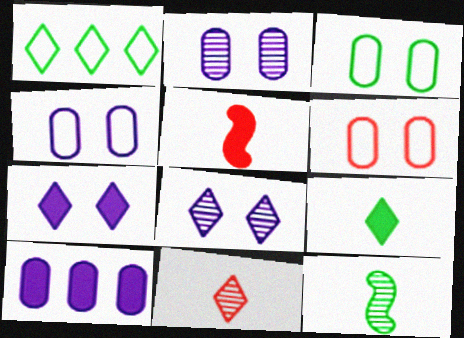[[1, 2, 5], 
[1, 7, 11], 
[3, 4, 6]]